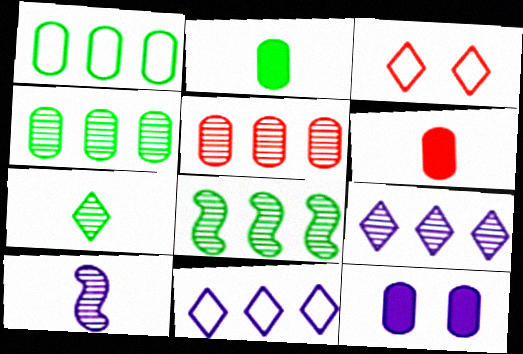[[5, 8, 9], 
[10, 11, 12]]